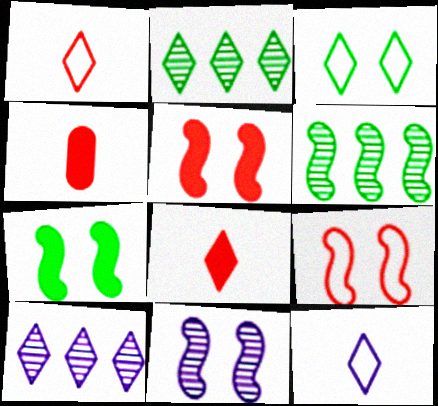[[3, 8, 10], 
[7, 9, 11]]